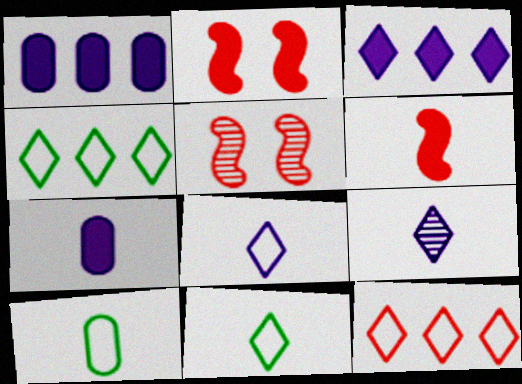[[1, 5, 11], 
[3, 5, 10], 
[4, 5, 7], 
[6, 9, 10]]